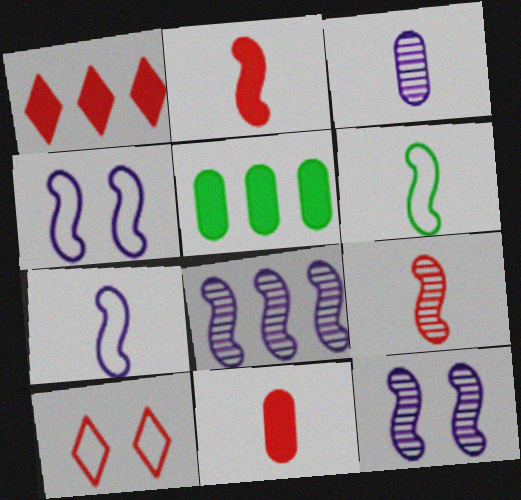[]